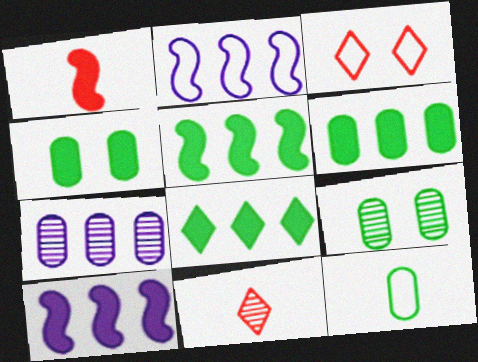[[2, 3, 12], 
[2, 4, 11], 
[5, 6, 8], 
[6, 9, 12]]